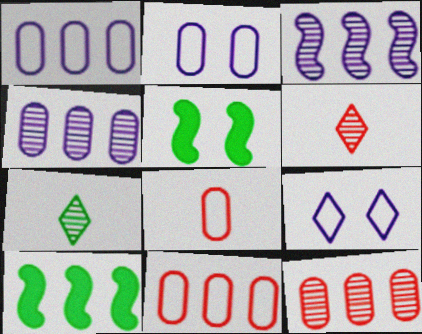[[1, 5, 6], 
[2, 6, 10]]